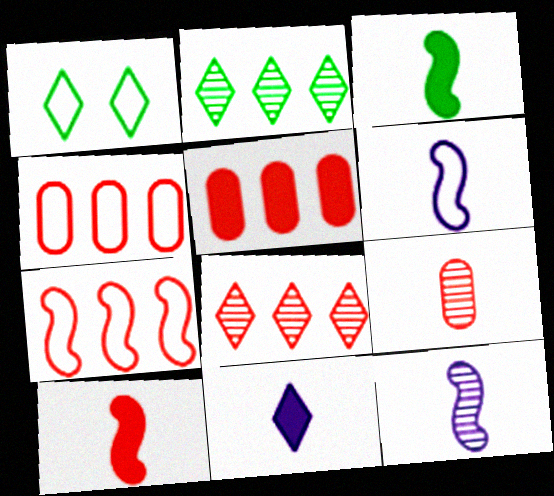[[1, 4, 6], 
[1, 5, 12], 
[1, 8, 11], 
[5, 7, 8]]